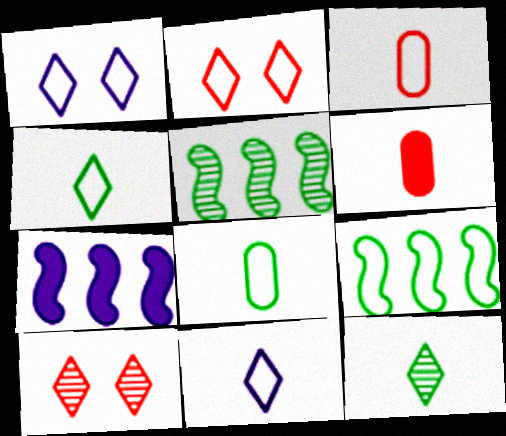[[1, 3, 9], 
[1, 5, 6], 
[7, 8, 10]]